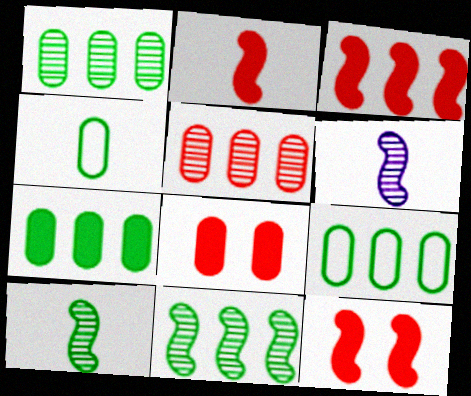[[1, 7, 9], 
[2, 3, 12]]